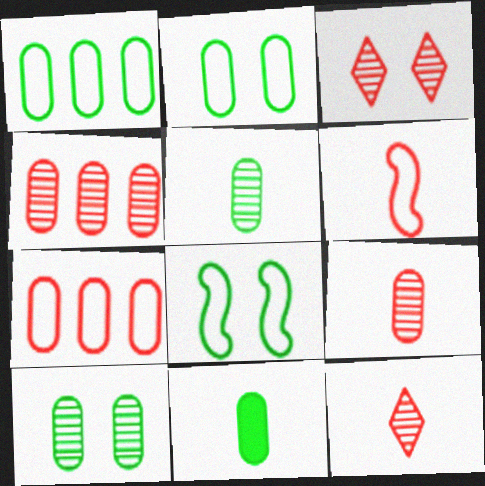[[1, 10, 11]]